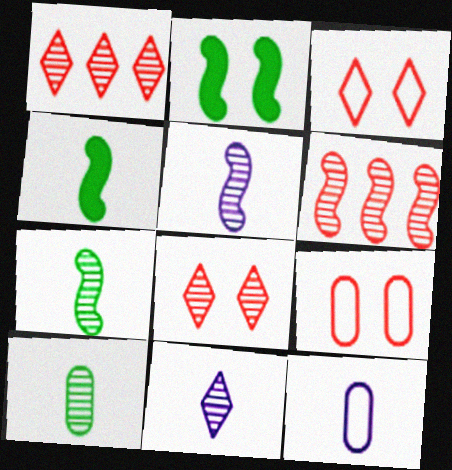[[1, 2, 12]]